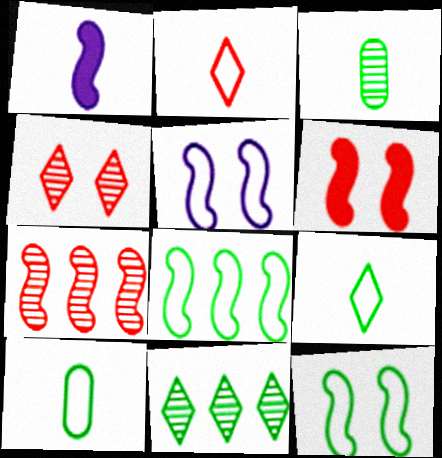[[1, 2, 3], 
[1, 7, 12]]